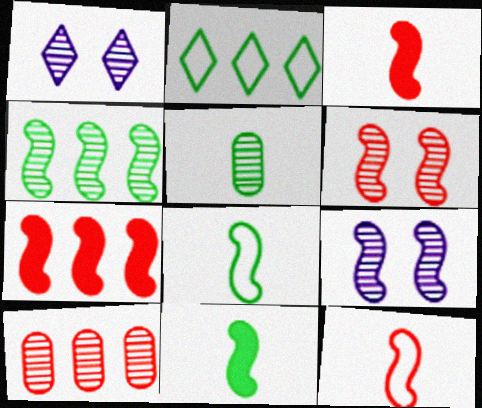[[6, 7, 12], 
[7, 8, 9]]